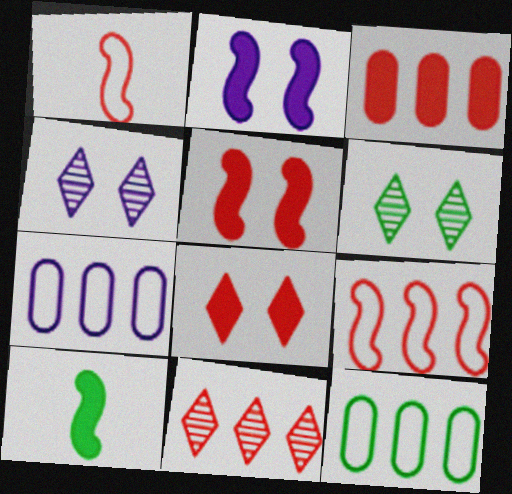[[3, 9, 11], 
[6, 10, 12]]